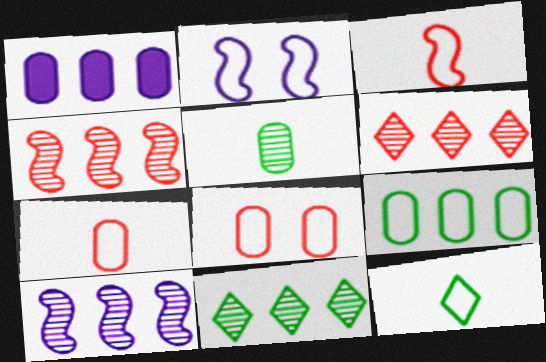[[1, 5, 8]]